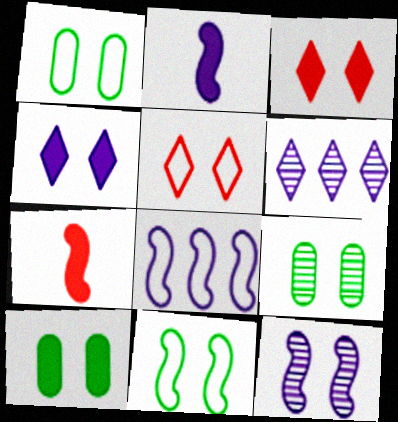[[1, 3, 12], 
[1, 6, 7], 
[1, 9, 10], 
[2, 8, 12], 
[5, 10, 12]]